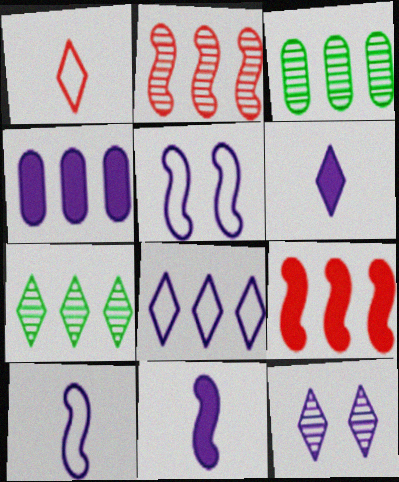[[3, 8, 9], 
[4, 10, 12], 
[6, 8, 12]]